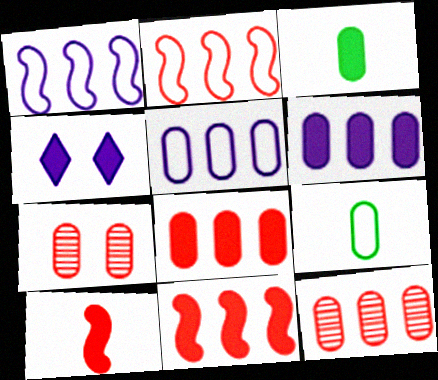[[3, 4, 11], 
[3, 5, 7], 
[6, 7, 9]]